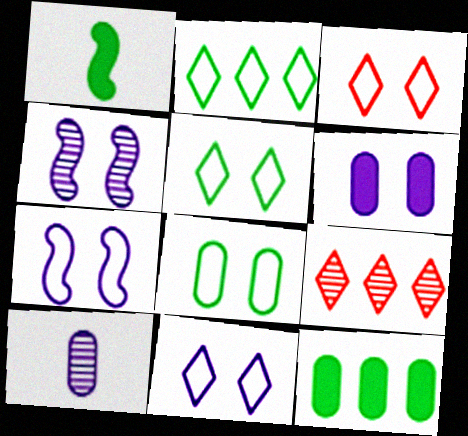[[3, 5, 11], 
[3, 7, 8], 
[4, 6, 11]]